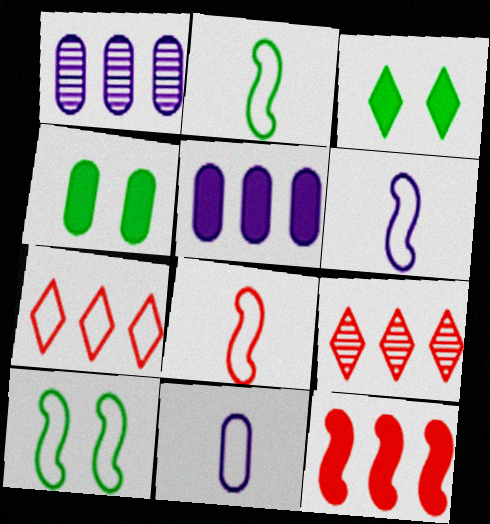[[1, 3, 8], 
[2, 6, 8], 
[4, 6, 9], 
[7, 10, 11]]